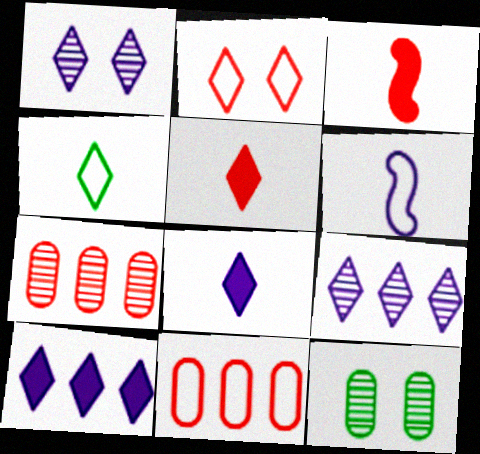[[2, 3, 7]]